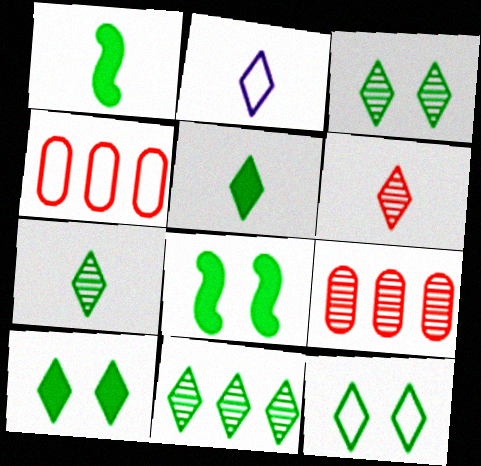[[2, 5, 6], 
[2, 8, 9], 
[3, 7, 11], 
[3, 10, 12], 
[5, 11, 12]]